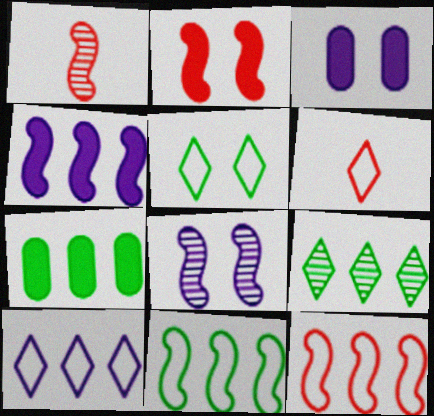[[1, 2, 12], 
[5, 6, 10], 
[6, 7, 8], 
[7, 9, 11]]